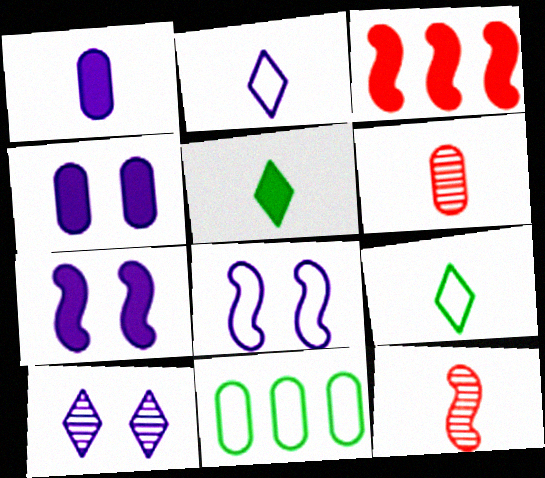[[1, 9, 12], 
[3, 4, 5], 
[4, 6, 11], 
[4, 8, 10]]